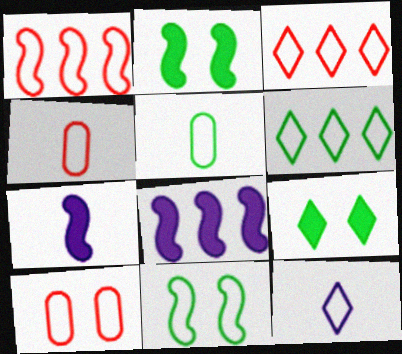[[5, 6, 11]]